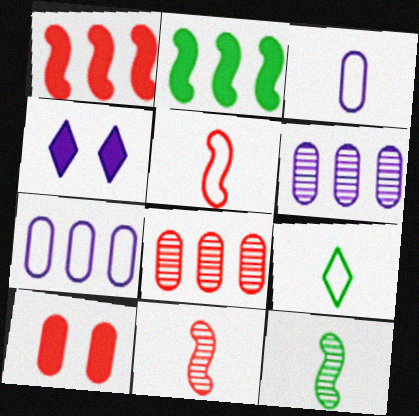[[3, 5, 9]]